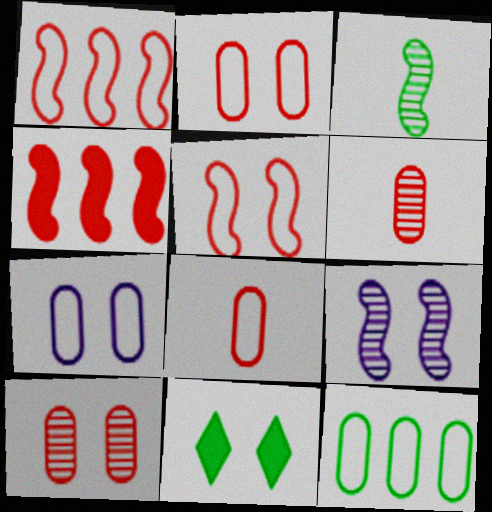[[2, 9, 11], 
[3, 11, 12], 
[7, 8, 12]]